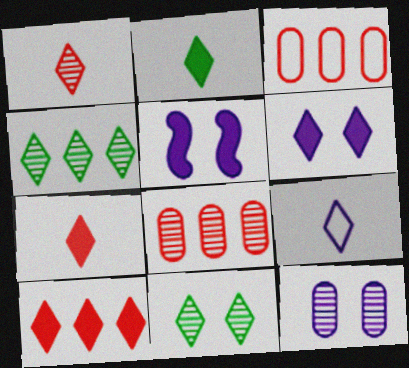[[1, 2, 9], 
[2, 6, 10], 
[9, 10, 11]]